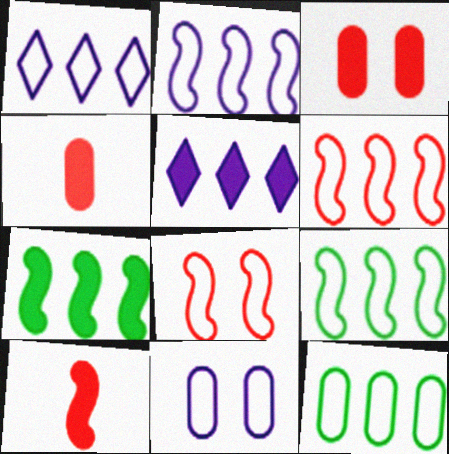[[1, 6, 12], 
[2, 6, 9]]